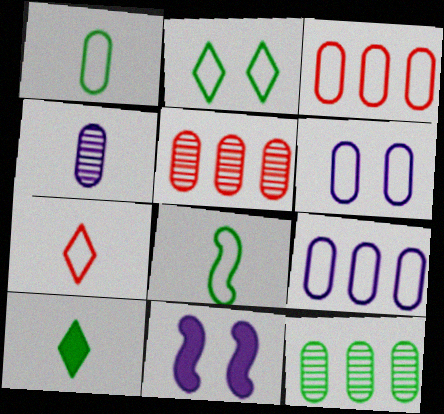[[1, 3, 6], 
[7, 11, 12]]